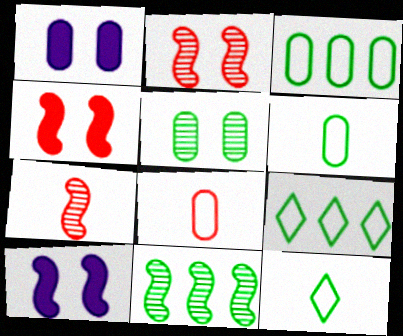[[1, 7, 9]]